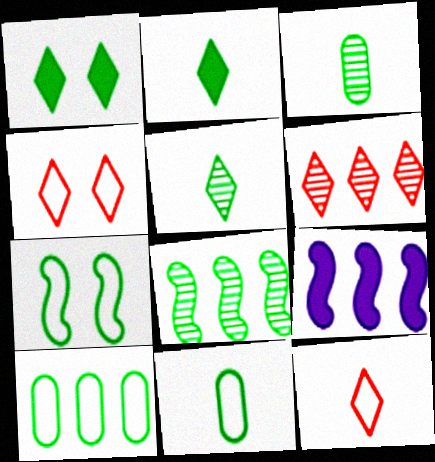[[1, 8, 11], 
[3, 4, 9], 
[6, 9, 10]]